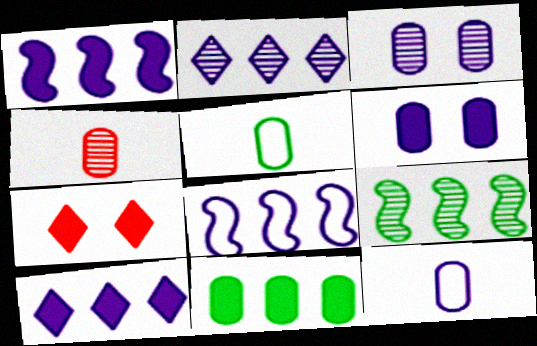[[7, 9, 12]]